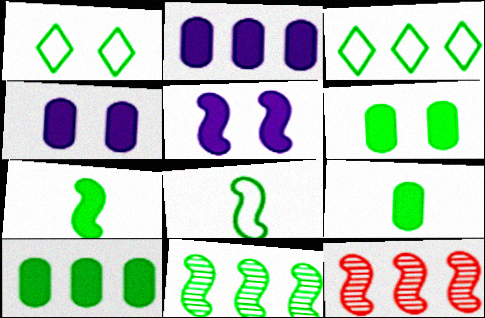[[1, 9, 11], 
[2, 3, 12], 
[3, 10, 11], 
[5, 8, 12], 
[6, 9, 10]]